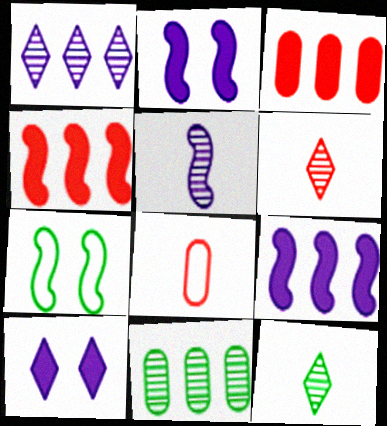[[4, 5, 7]]